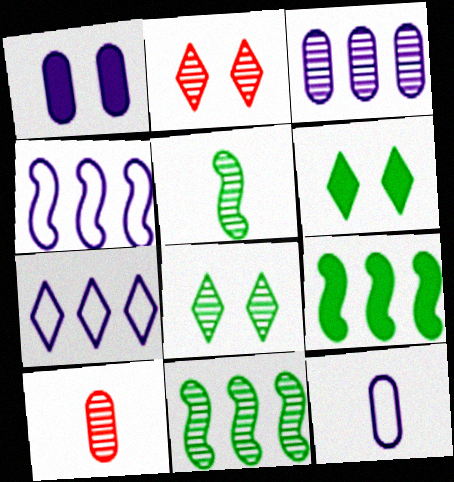[[1, 3, 12], 
[2, 3, 5], 
[2, 9, 12], 
[4, 6, 10]]